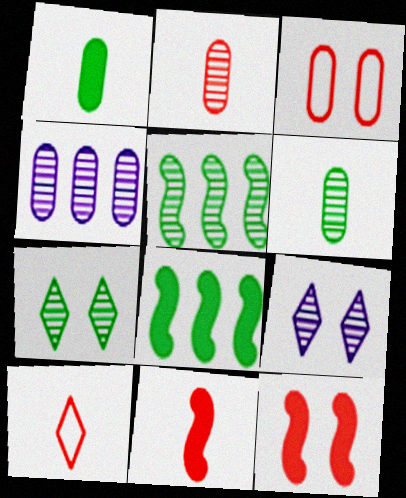[[1, 3, 4], 
[2, 5, 9], 
[2, 10, 11], 
[5, 6, 7]]